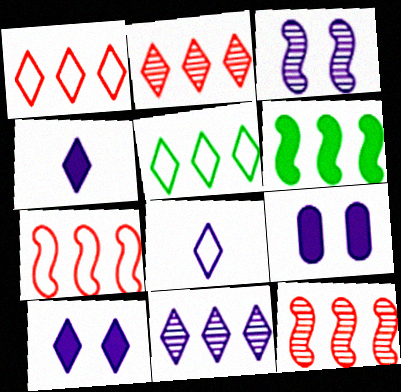[[8, 10, 11]]